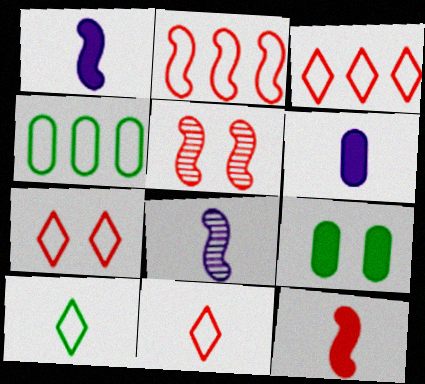[[2, 5, 12], 
[3, 7, 11], 
[3, 8, 9]]